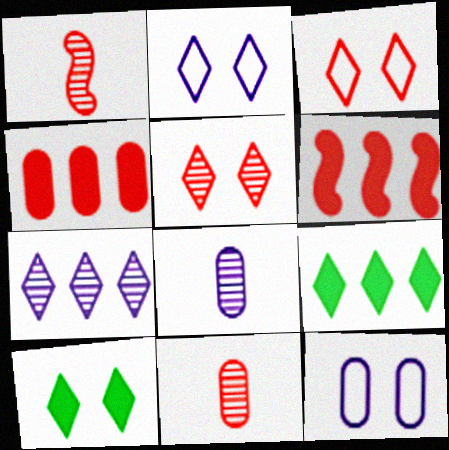[[1, 3, 4], 
[1, 9, 12], 
[2, 5, 10], 
[3, 6, 11]]